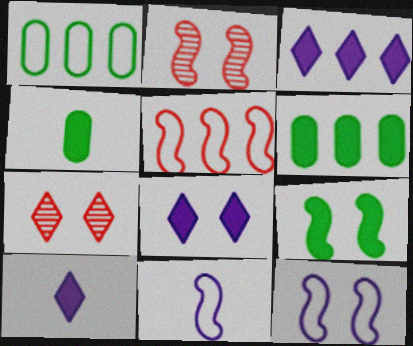[[1, 2, 10], 
[2, 9, 12], 
[3, 8, 10], 
[6, 7, 11]]